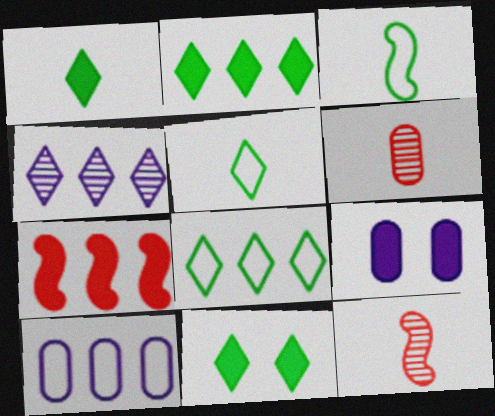[[1, 2, 11], 
[1, 7, 9], 
[8, 9, 12], 
[10, 11, 12]]